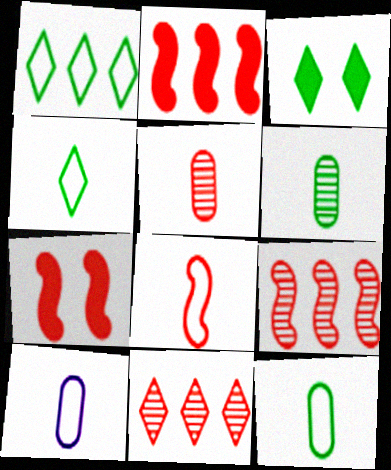[[3, 9, 10], 
[4, 8, 10], 
[7, 8, 9]]